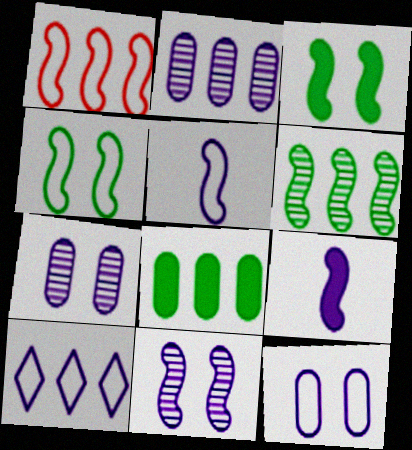[[1, 4, 5], 
[5, 10, 12], 
[7, 9, 10]]